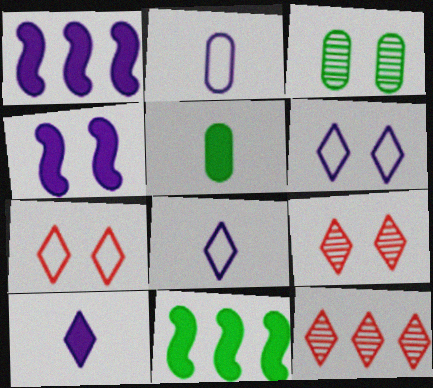[[2, 9, 11], 
[3, 4, 7]]